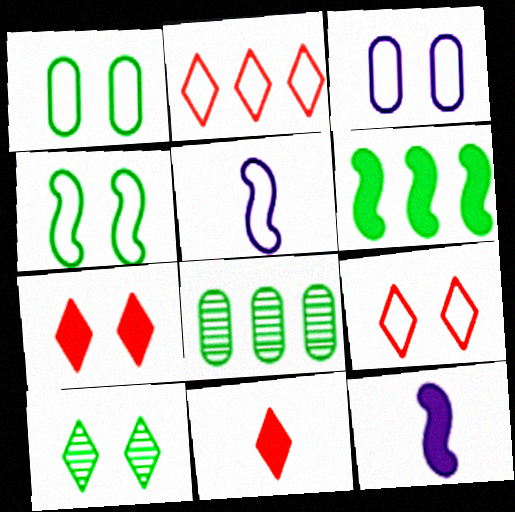[[1, 2, 5], 
[3, 4, 9], 
[5, 7, 8], 
[8, 9, 12]]